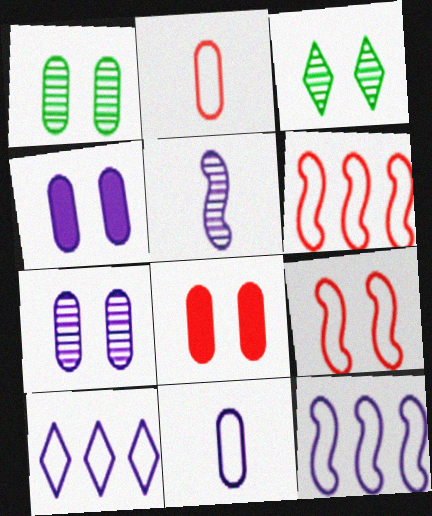[[3, 4, 9], 
[4, 5, 10]]